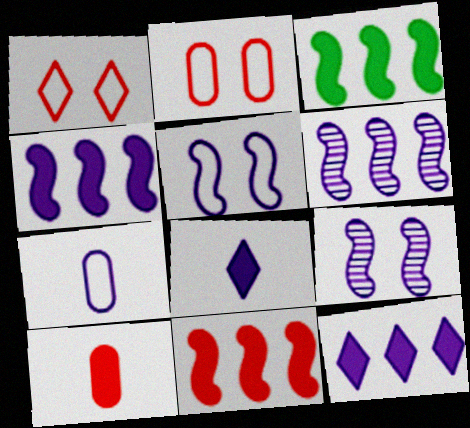[[3, 4, 11], 
[7, 9, 12]]